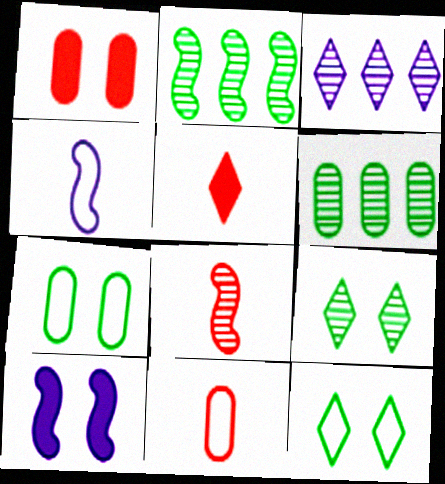[[3, 5, 12], 
[5, 8, 11]]